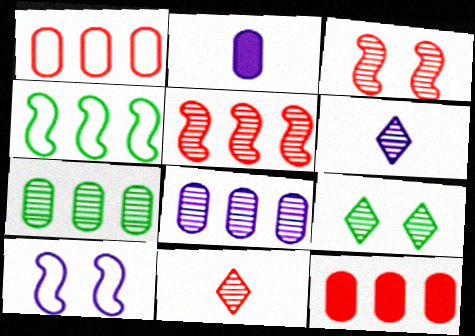[[3, 6, 7]]